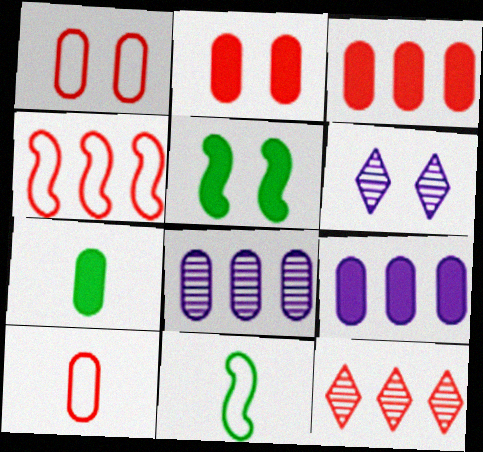[[1, 5, 6], 
[1, 7, 8], 
[2, 7, 9], 
[3, 4, 12], 
[3, 6, 11], 
[4, 6, 7]]